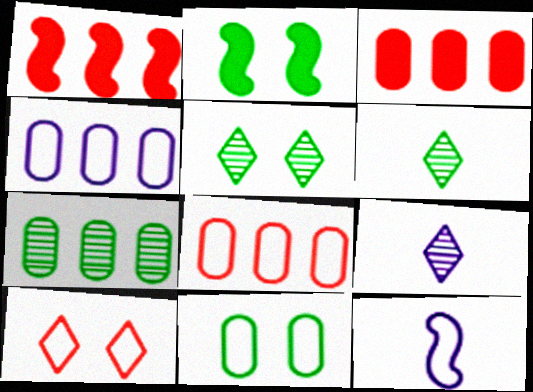[[1, 9, 11], 
[2, 5, 11], 
[2, 8, 9], 
[3, 4, 7], 
[3, 5, 12]]